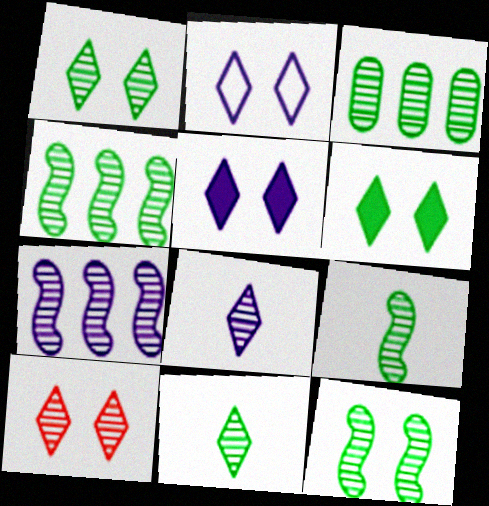[[1, 3, 9], 
[2, 6, 10], 
[3, 11, 12], 
[4, 9, 12]]